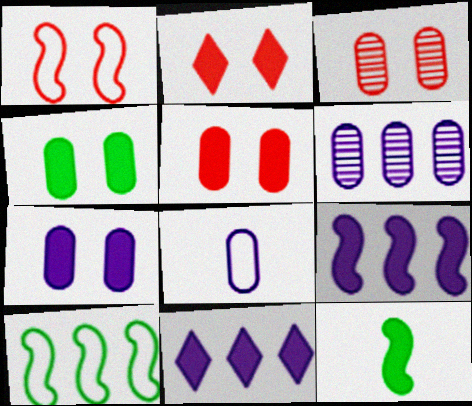[[1, 2, 3], 
[4, 5, 7], 
[5, 11, 12], 
[6, 7, 8]]